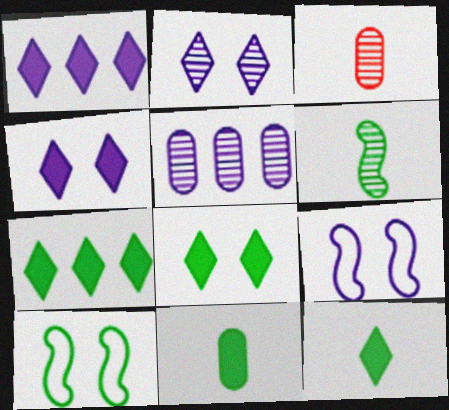[[1, 3, 10], 
[3, 7, 9], 
[7, 8, 12]]